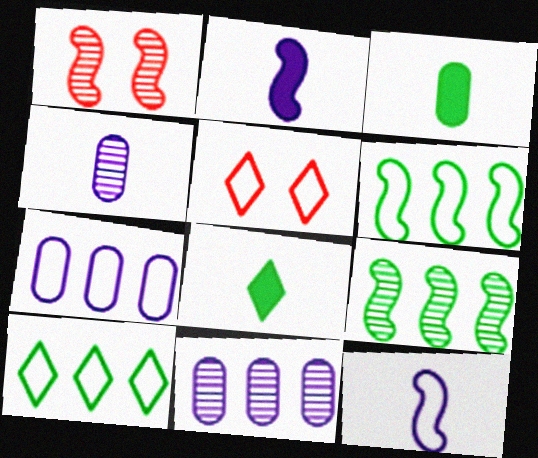[[1, 2, 6], 
[1, 7, 8]]